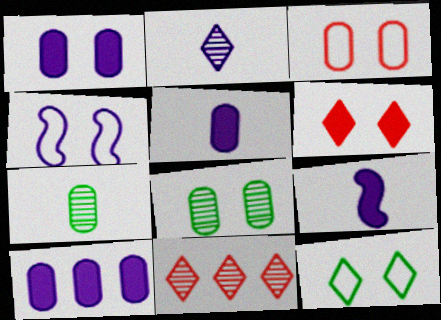[[1, 3, 8], 
[1, 5, 10], 
[2, 4, 10], 
[3, 4, 12], 
[3, 7, 10], 
[4, 6, 8]]